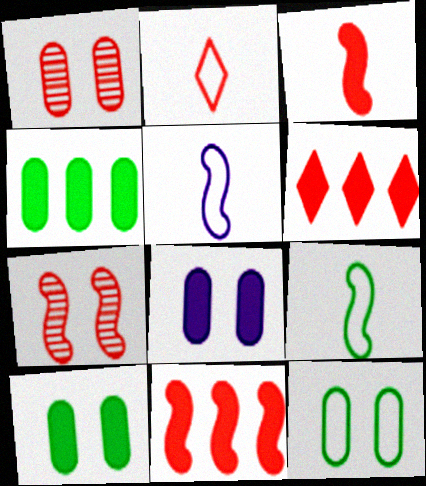[[1, 2, 11], 
[1, 8, 12]]